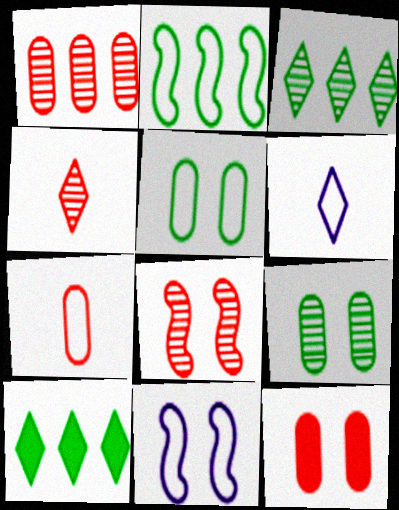[[1, 4, 8], 
[1, 7, 12]]